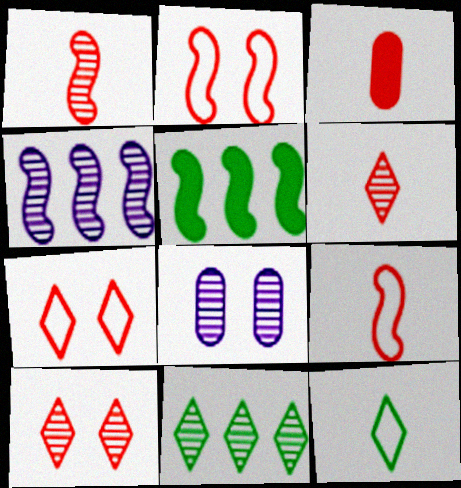[[1, 8, 11], 
[3, 6, 9]]